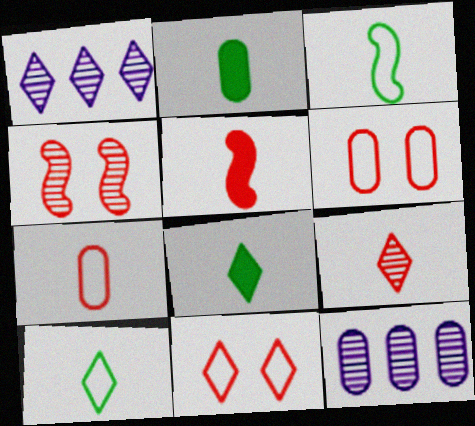[[1, 8, 11], 
[2, 6, 12], 
[5, 7, 9]]